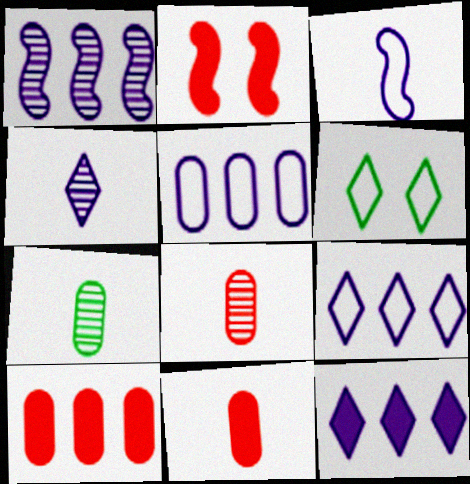[[1, 5, 12], 
[1, 6, 11], 
[2, 7, 9]]